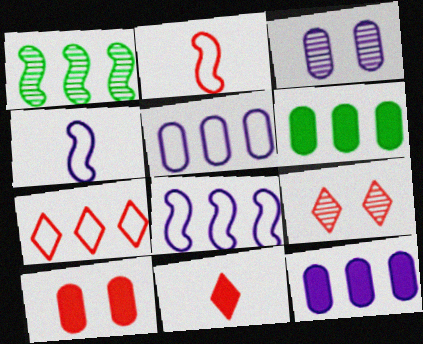[[1, 7, 12], 
[4, 6, 9], 
[7, 9, 11]]